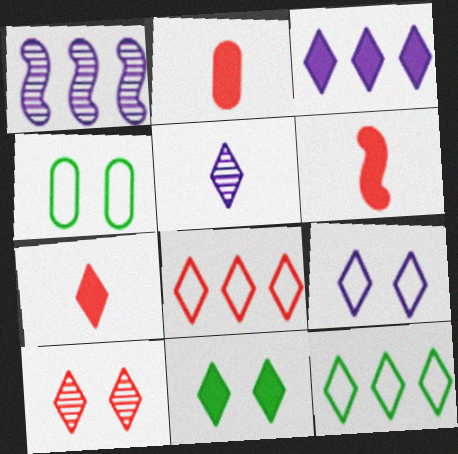[[1, 4, 7], 
[2, 6, 7], 
[3, 5, 9], 
[3, 7, 11], 
[5, 8, 11], 
[7, 8, 10], 
[9, 10, 11]]